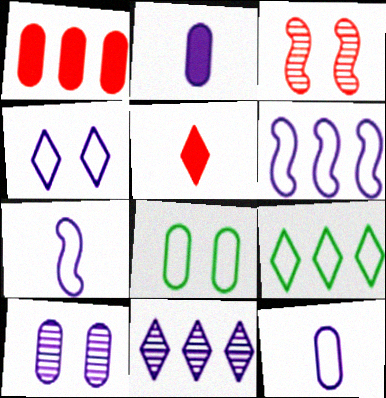[[2, 3, 9], 
[4, 6, 12]]